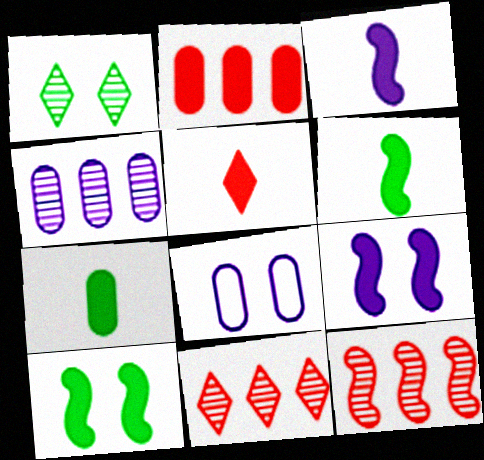[[3, 5, 7], 
[6, 8, 11]]